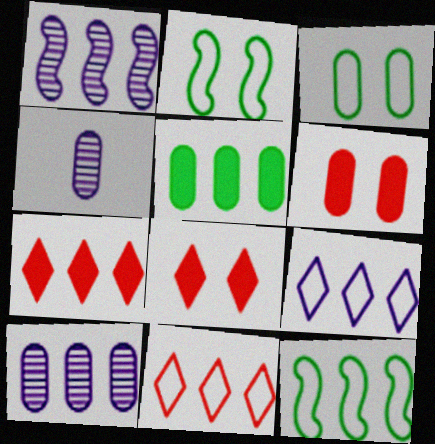[[1, 5, 11], 
[2, 4, 7], 
[4, 8, 12], 
[7, 10, 12]]